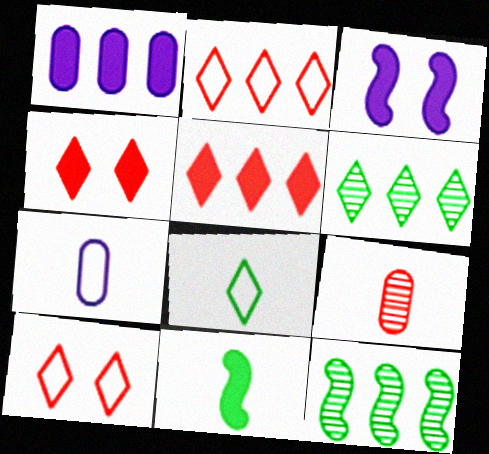[[1, 2, 12], 
[1, 4, 11], 
[4, 7, 12]]